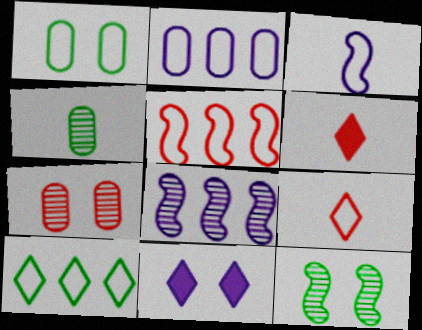[[1, 6, 8], 
[2, 5, 10], 
[2, 6, 12], 
[3, 4, 6], 
[4, 5, 11], 
[5, 6, 7]]